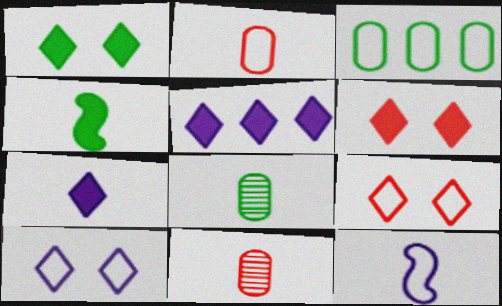[[3, 9, 12]]